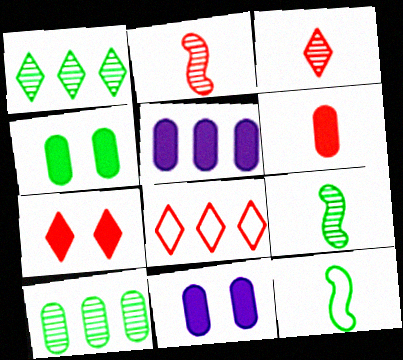[[1, 4, 12], 
[3, 7, 8], 
[4, 5, 6], 
[8, 9, 11]]